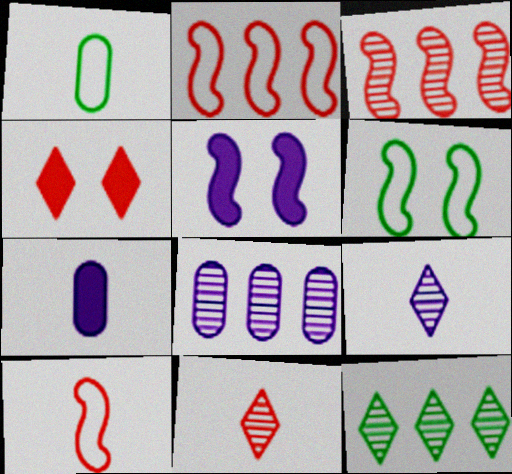[[3, 8, 12]]